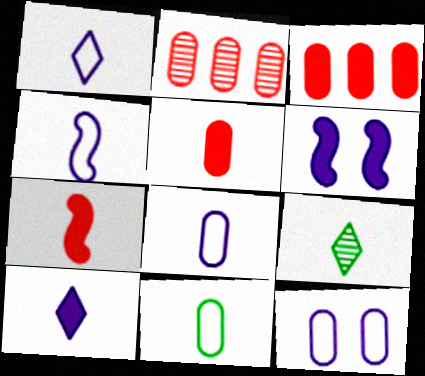[[1, 4, 8], 
[4, 5, 9], 
[7, 8, 9]]